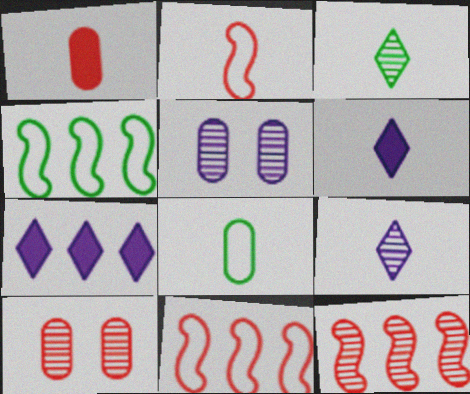[[3, 5, 12], 
[4, 6, 10]]